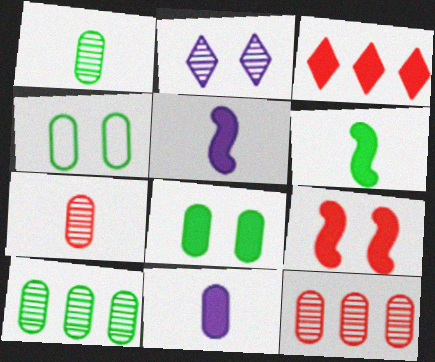[[2, 4, 9], 
[3, 5, 8], 
[4, 11, 12]]